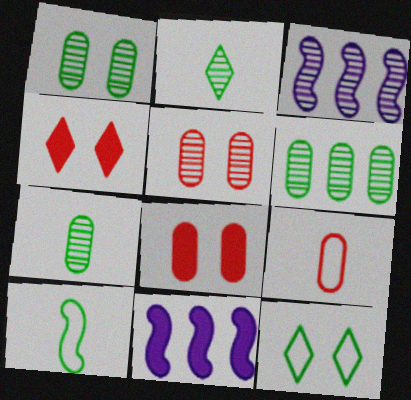[[1, 6, 7], 
[2, 3, 5]]